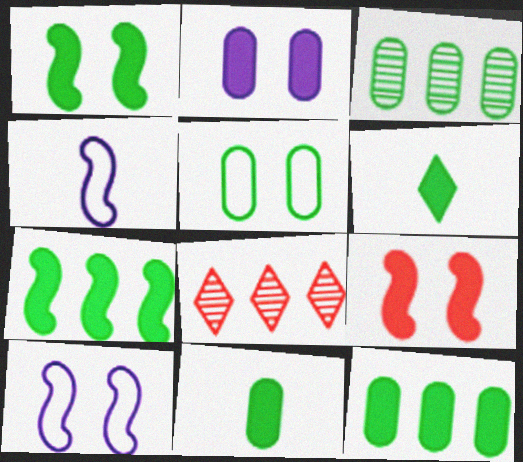[[1, 6, 12], 
[3, 5, 11], 
[8, 10, 11]]